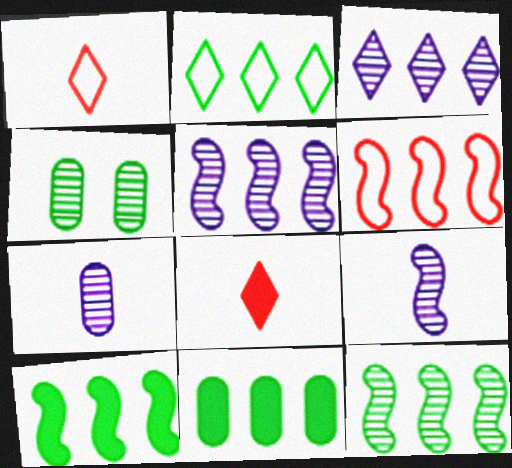[[2, 11, 12], 
[3, 6, 11], 
[5, 6, 10]]